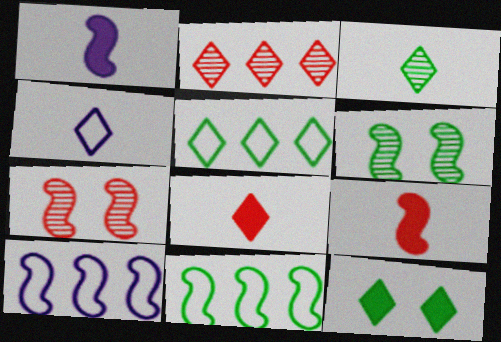[[1, 7, 11], 
[2, 4, 12], 
[3, 4, 8], 
[3, 5, 12], 
[6, 9, 10]]